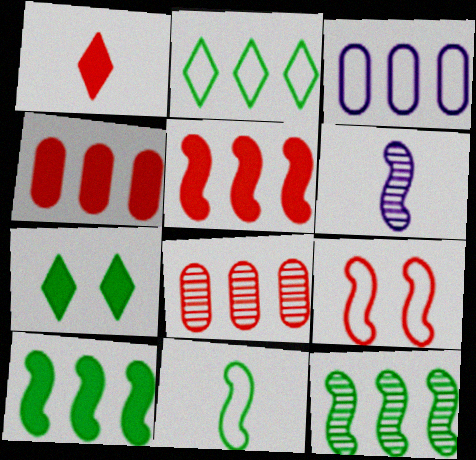[[1, 8, 9], 
[6, 9, 10]]